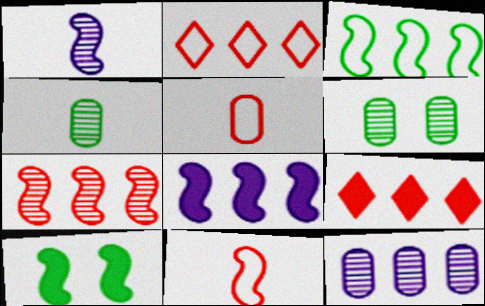[[3, 7, 8], 
[3, 9, 12]]